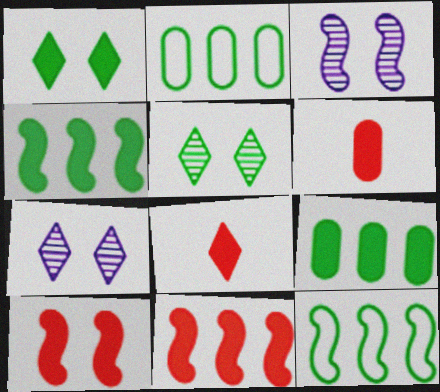[[2, 3, 8], 
[6, 7, 12]]